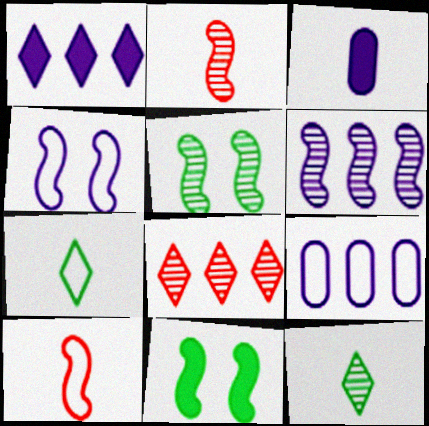[[1, 6, 9], 
[2, 3, 7], 
[2, 5, 6], 
[3, 10, 12], 
[6, 10, 11]]